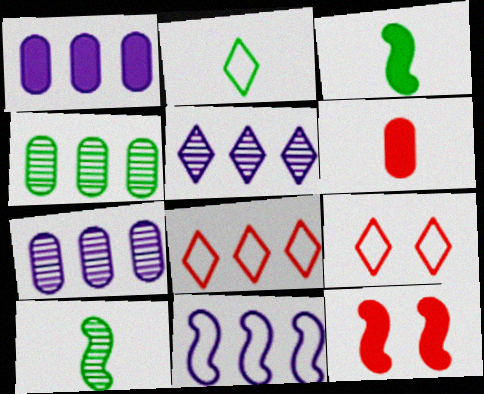[[1, 5, 11], 
[1, 9, 10], 
[2, 7, 12], 
[3, 7, 9], 
[10, 11, 12]]